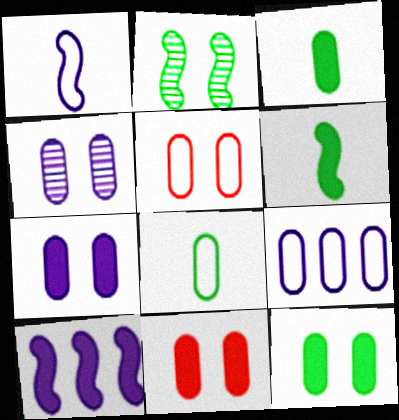[[4, 5, 12], 
[5, 8, 9], 
[7, 11, 12]]